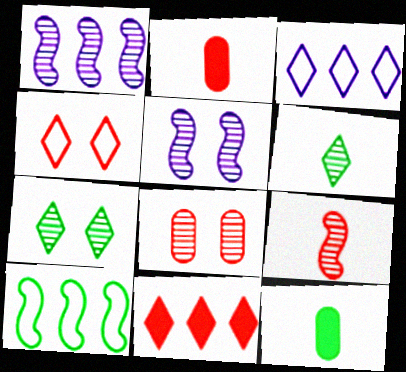[[1, 4, 12], 
[1, 6, 8], 
[5, 7, 8], 
[7, 10, 12]]